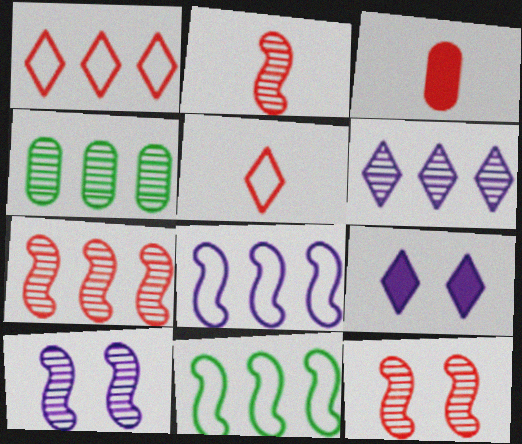[[1, 3, 12], 
[2, 3, 5], 
[2, 7, 12], 
[4, 6, 7]]